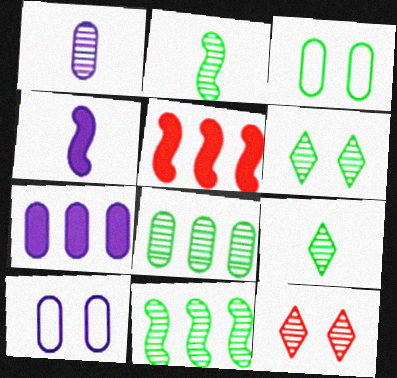[[1, 7, 10], 
[1, 11, 12], 
[2, 6, 8], 
[5, 9, 10]]